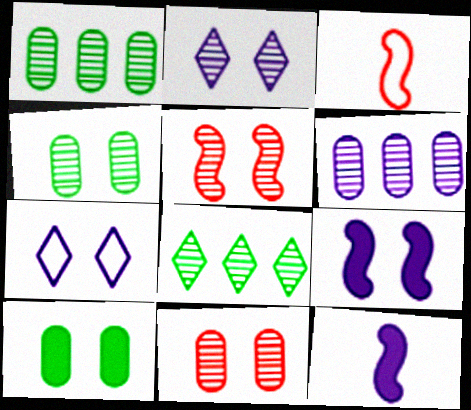[[2, 4, 5], 
[5, 7, 10], 
[6, 7, 12]]